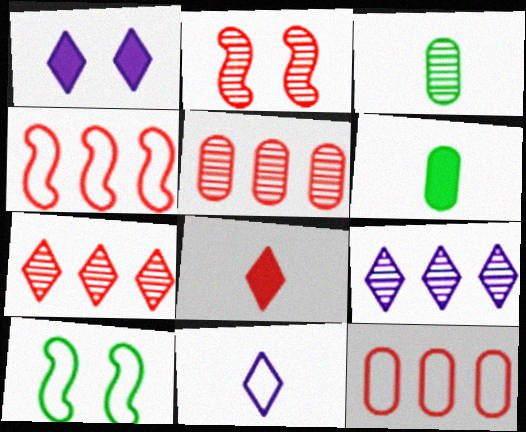[[1, 3, 4], 
[1, 9, 11], 
[2, 3, 9], 
[2, 8, 12], 
[10, 11, 12]]